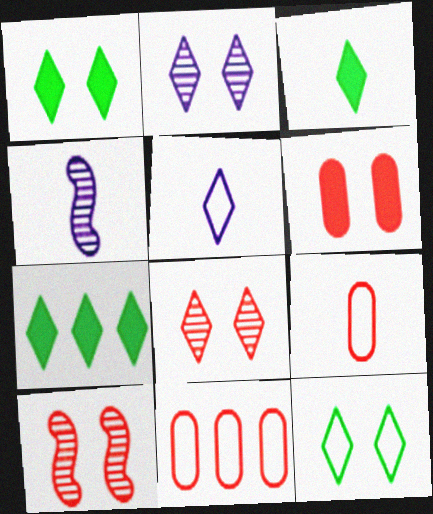[[1, 3, 7], 
[1, 4, 11], 
[3, 4, 9], 
[5, 7, 8]]